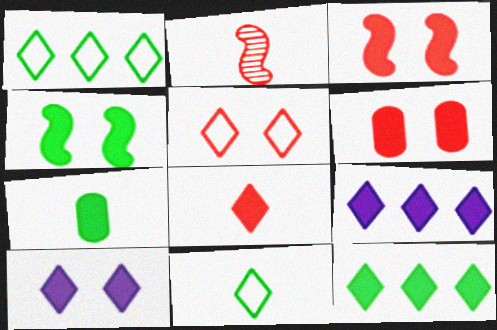[[3, 7, 9], 
[4, 6, 10], 
[4, 7, 12], 
[8, 10, 12]]